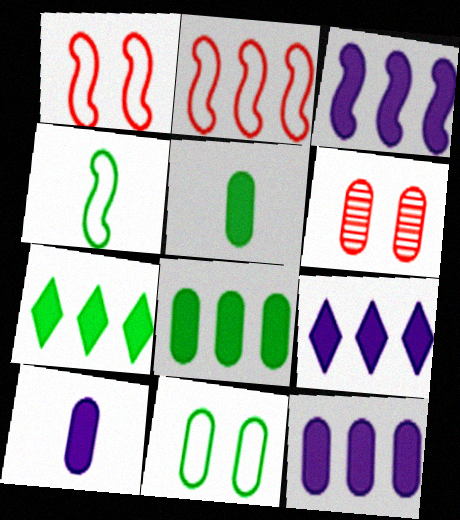[[3, 9, 12], 
[4, 6, 9]]